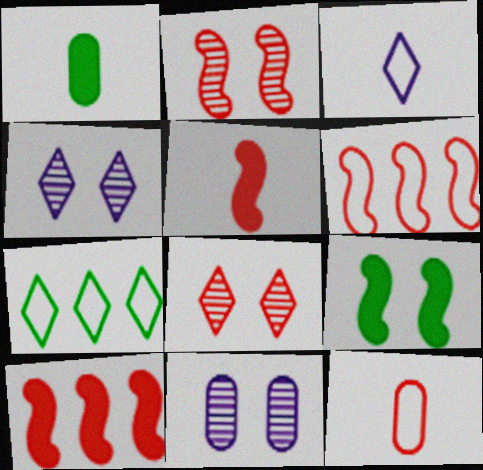[[1, 4, 6], 
[2, 5, 6], 
[5, 7, 11], 
[8, 10, 12]]